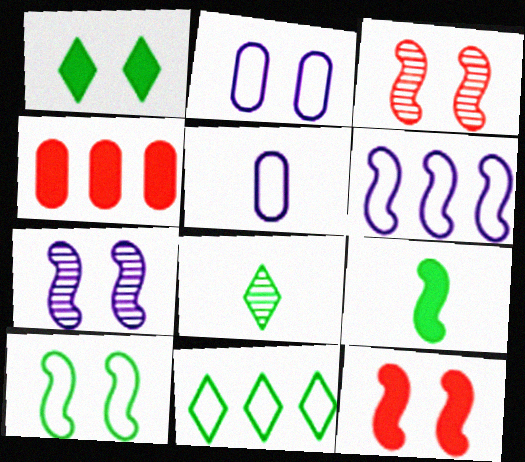[[1, 2, 3], 
[1, 8, 11], 
[3, 6, 9], 
[7, 10, 12]]